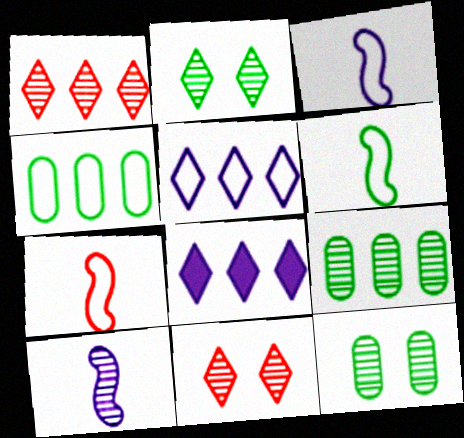[[1, 10, 12], 
[3, 6, 7], 
[7, 8, 12], 
[9, 10, 11]]